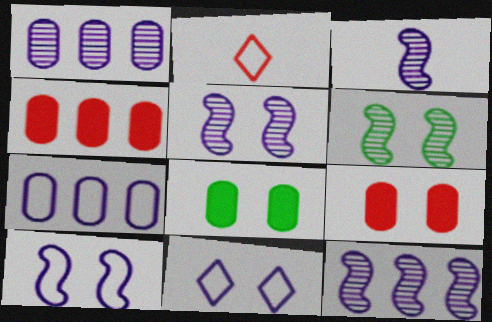[[2, 8, 12], 
[3, 5, 12], 
[6, 9, 11]]